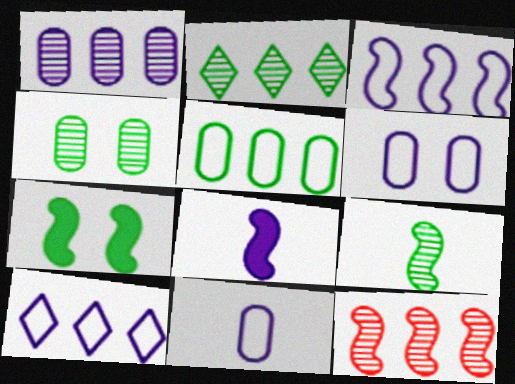[[1, 2, 12], 
[2, 4, 9]]